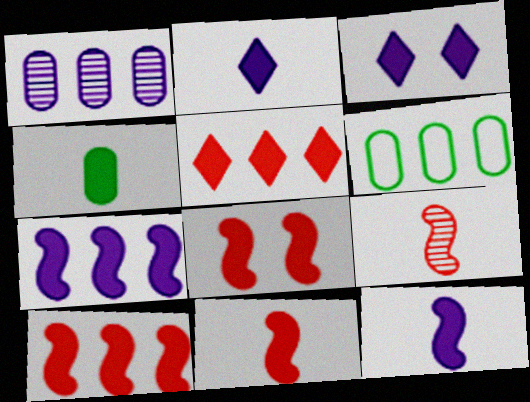[[2, 4, 11], 
[3, 4, 10], 
[3, 6, 9], 
[8, 10, 11]]